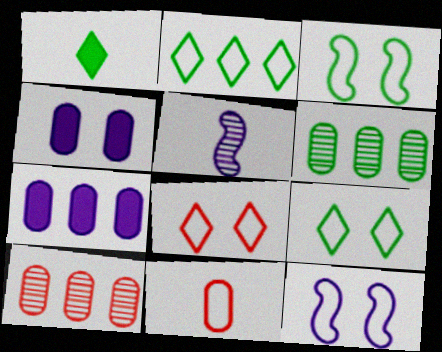[[1, 3, 6], 
[1, 5, 11], 
[1, 10, 12], 
[2, 11, 12], 
[4, 6, 11]]